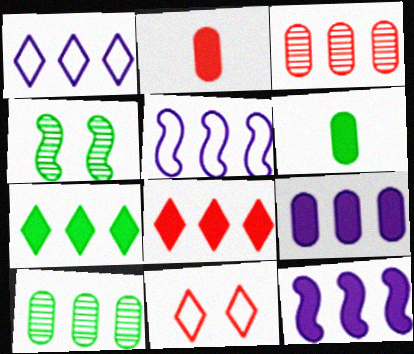[[1, 2, 4], 
[3, 5, 7], 
[5, 8, 10]]